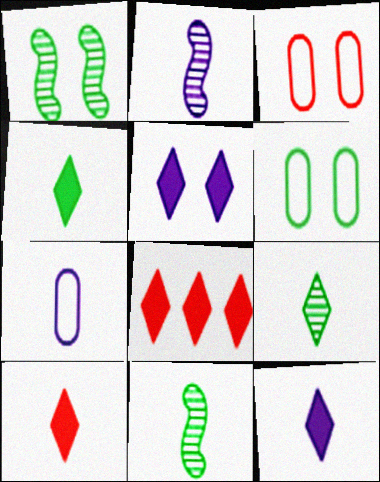[[1, 3, 5], 
[1, 7, 8], 
[2, 6, 8], 
[2, 7, 12], 
[4, 5, 8], 
[4, 10, 12], 
[7, 10, 11]]